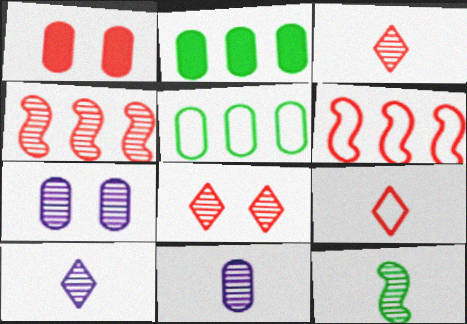[[1, 3, 6], 
[1, 4, 9], 
[1, 5, 11], 
[3, 11, 12]]